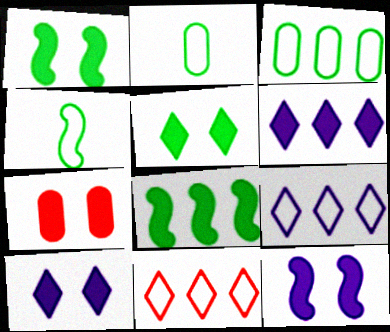[[1, 7, 10], 
[5, 7, 12]]